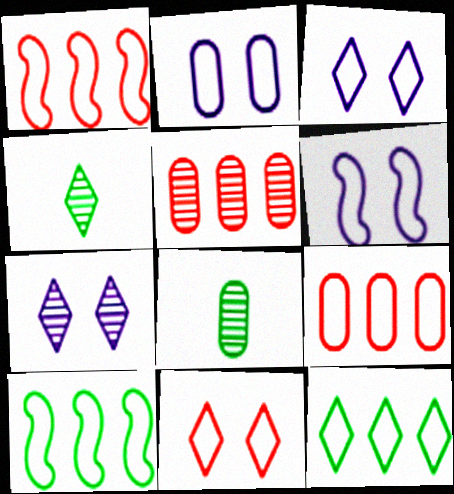[[2, 3, 6]]